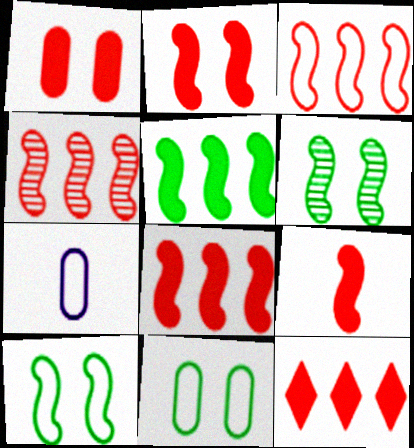[[1, 9, 12], 
[2, 8, 9], 
[3, 4, 8], 
[6, 7, 12]]